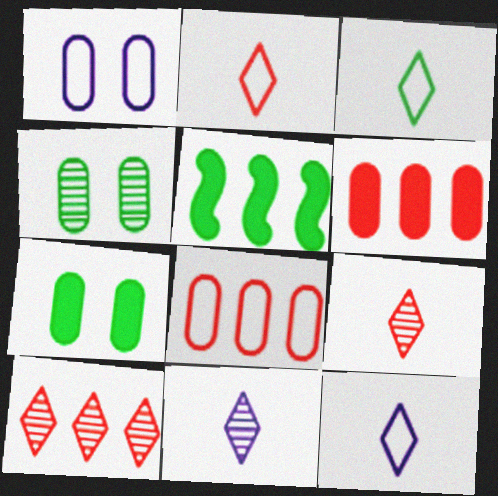[[1, 5, 9], 
[2, 3, 12], 
[3, 4, 5]]